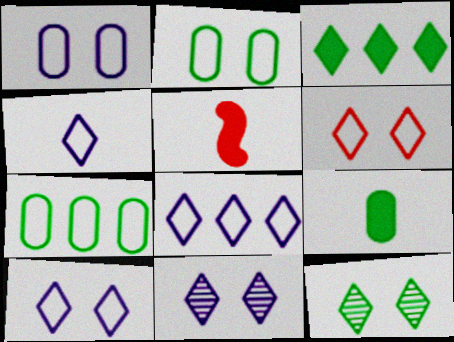[[4, 8, 10], 
[5, 7, 11]]